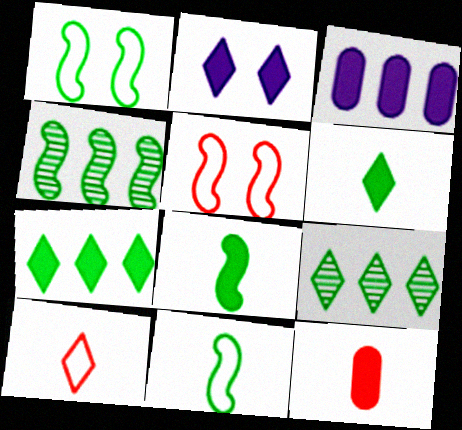[[1, 4, 8], 
[2, 9, 10]]